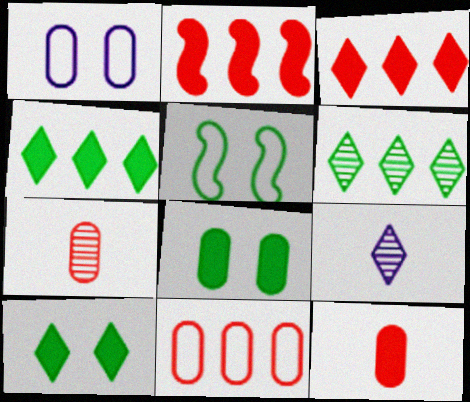[]